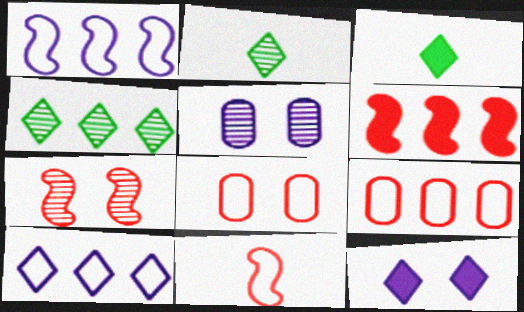[[6, 7, 11]]